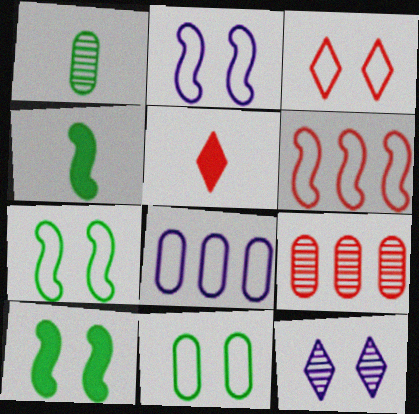[[2, 3, 11]]